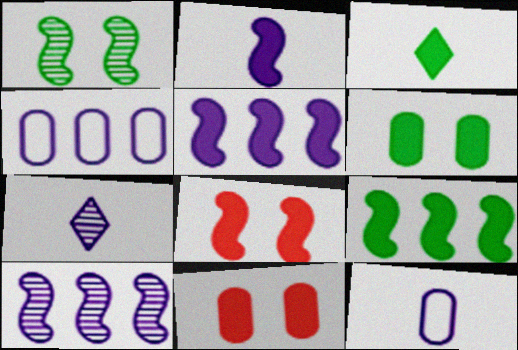[[2, 7, 12], 
[2, 8, 9], 
[3, 5, 11], 
[3, 6, 9]]